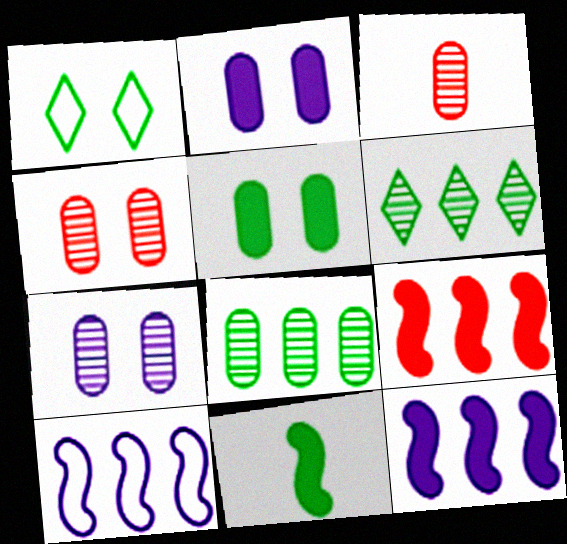[[1, 3, 12], 
[1, 8, 11], 
[3, 7, 8]]